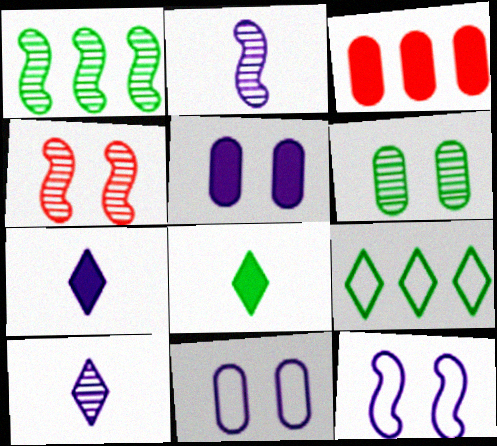[[1, 2, 4]]